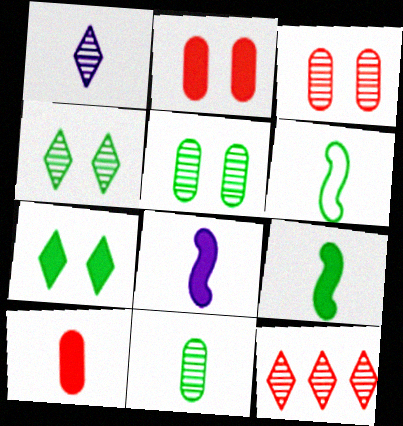[[1, 4, 12], 
[1, 6, 10]]